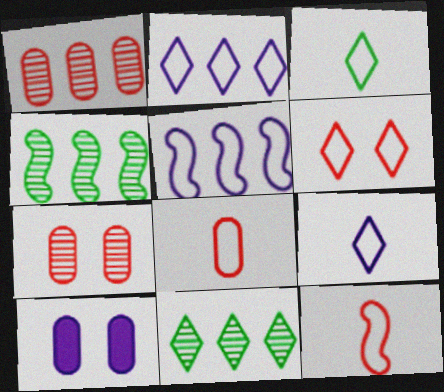[[2, 3, 6], 
[10, 11, 12]]